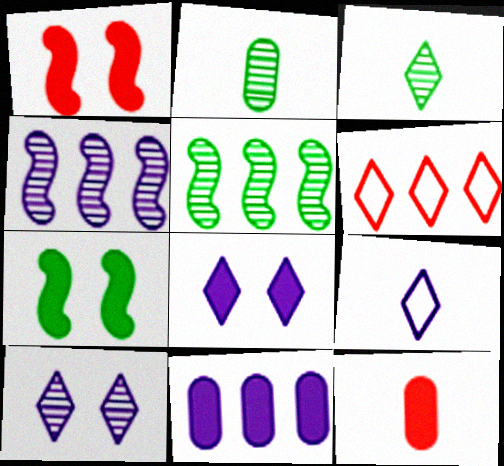[[3, 6, 8], 
[5, 6, 11]]